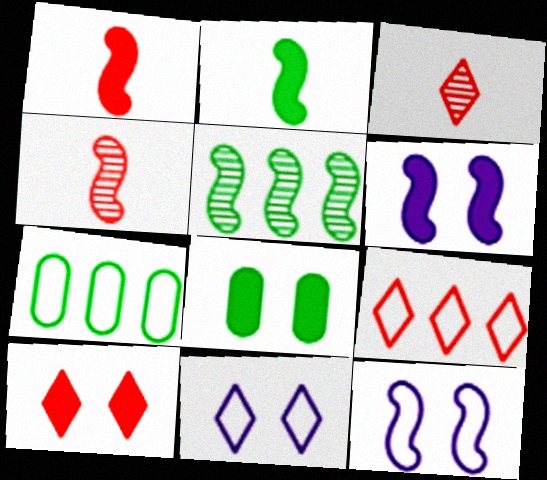[[1, 5, 12], 
[3, 6, 7], 
[3, 9, 10], 
[6, 8, 10]]